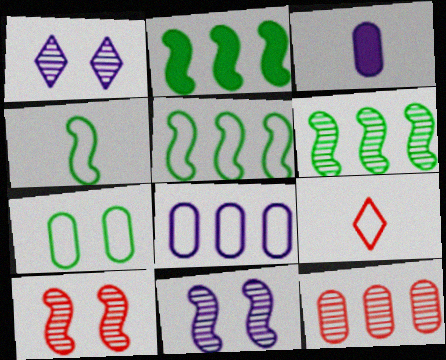[[2, 5, 6], 
[3, 7, 12]]